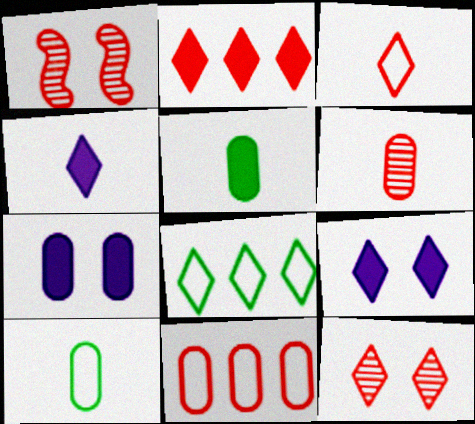[[2, 3, 12], 
[4, 8, 12]]